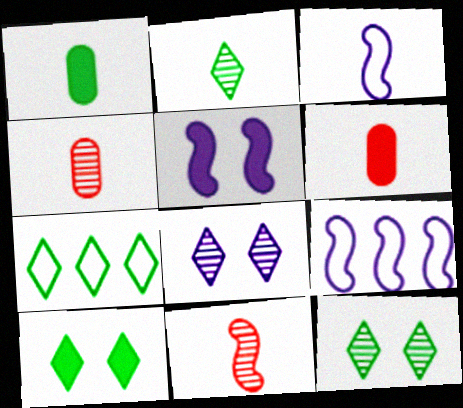[[2, 3, 6], 
[2, 7, 10], 
[4, 5, 7], 
[4, 9, 10], 
[6, 9, 12]]